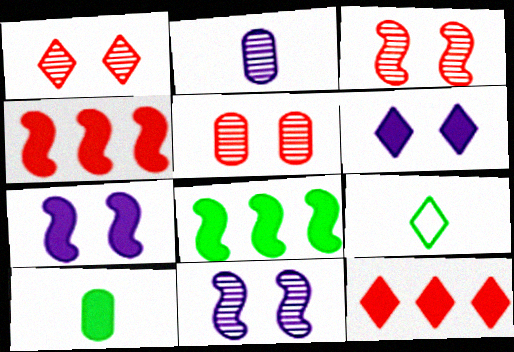[[1, 3, 5], 
[4, 6, 10], 
[7, 10, 12]]